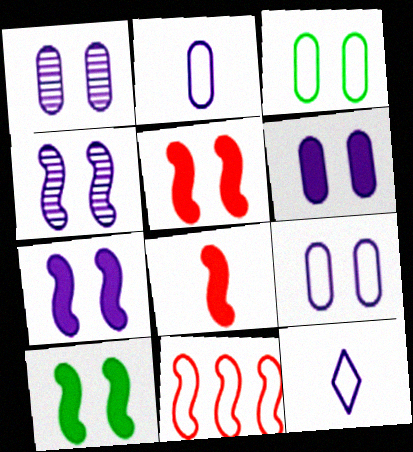[[1, 6, 9], 
[3, 11, 12], 
[5, 7, 10]]